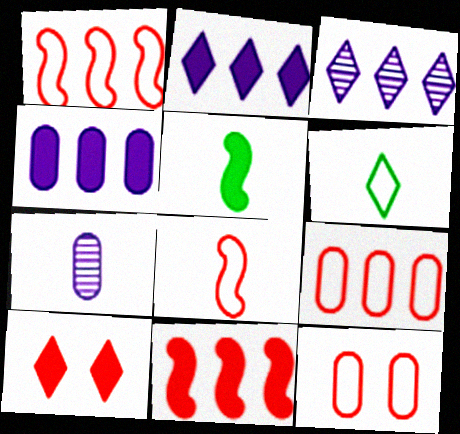[[3, 5, 12], 
[3, 6, 10], 
[4, 5, 10]]